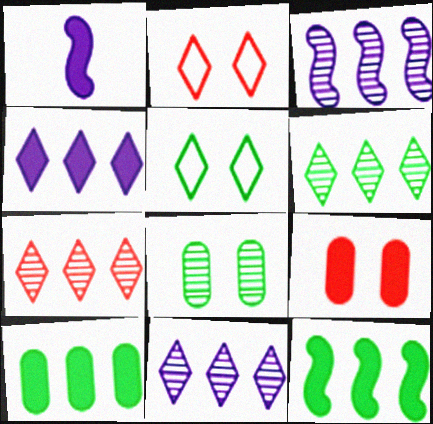[[6, 7, 11]]